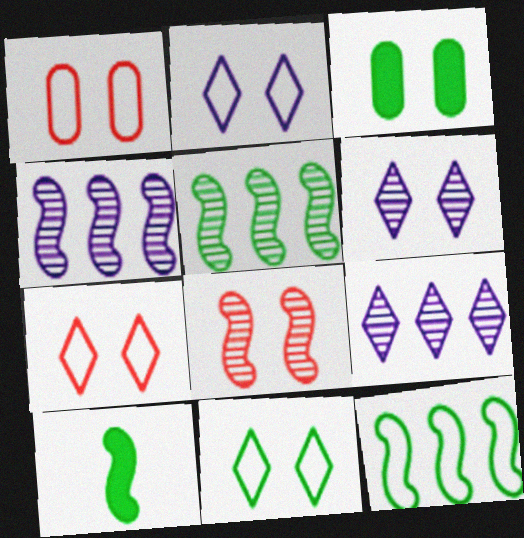[[1, 9, 10], 
[2, 3, 8], 
[2, 7, 11]]